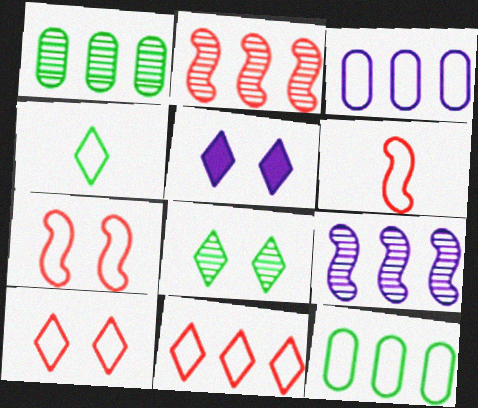[[1, 5, 6], 
[3, 4, 7], 
[5, 8, 10]]